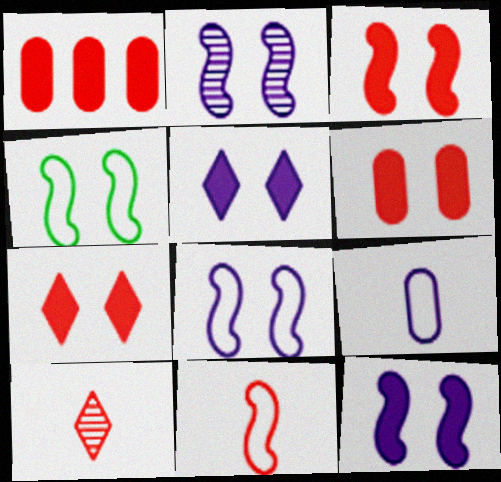[[2, 3, 4], 
[2, 8, 12], 
[3, 6, 7]]